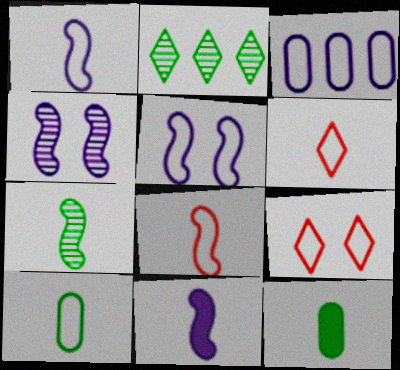[[1, 6, 10], 
[7, 8, 11]]